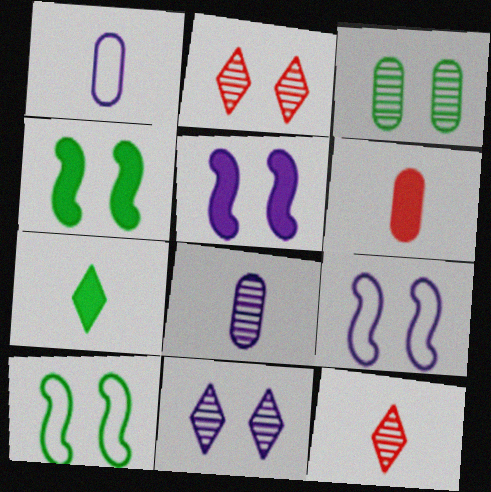[]